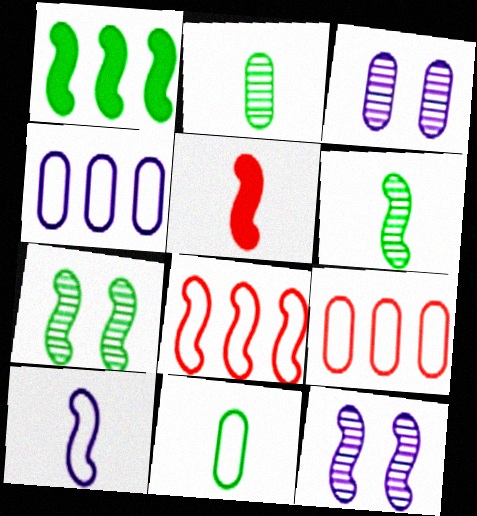[[5, 6, 10]]